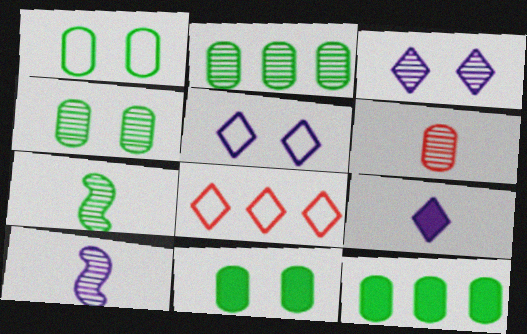[[1, 4, 11], 
[8, 10, 11]]